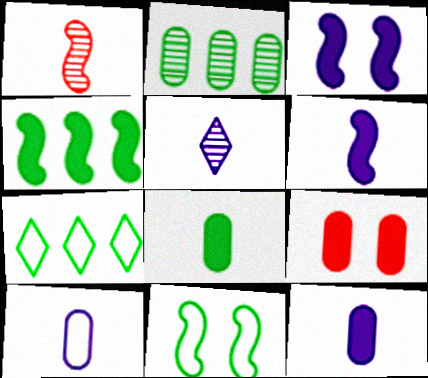[[2, 4, 7], 
[2, 9, 10], 
[5, 6, 10]]